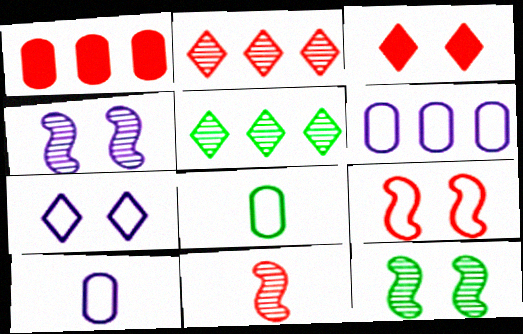[]